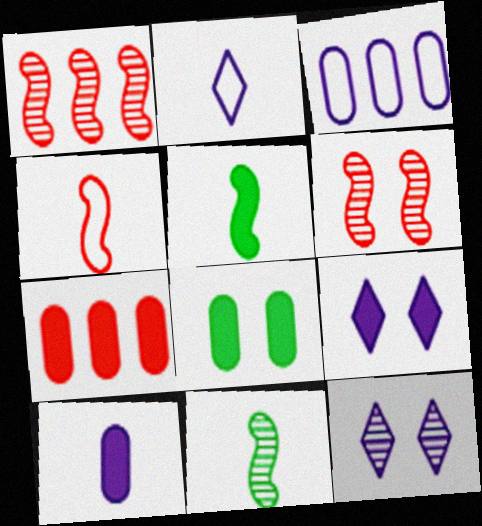[[1, 2, 8], 
[5, 7, 9], 
[7, 8, 10]]